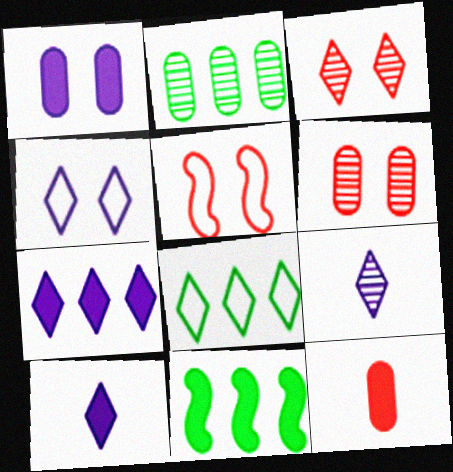[[2, 5, 10], 
[2, 8, 11], 
[3, 8, 10], 
[4, 7, 9]]